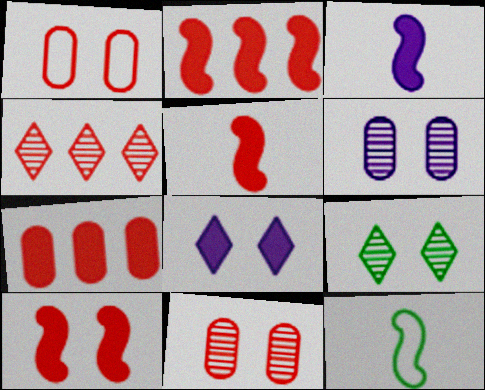[[1, 4, 5], 
[2, 5, 10]]